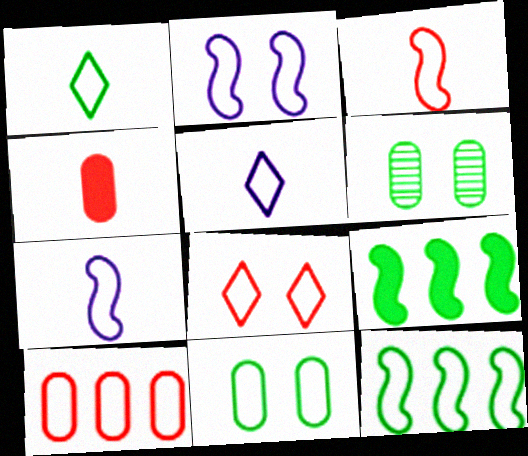[[1, 2, 10], 
[1, 6, 9], 
[1, 11, 12], 
[2, 3, 12], 
[2, 8, 11], 
[3, 8, 10]]